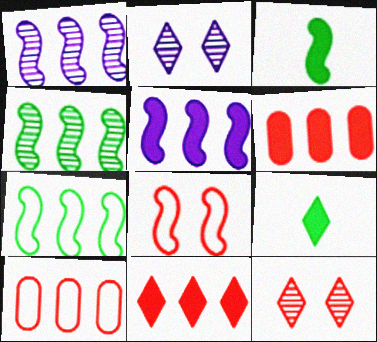[[1, 3, 8], 
[2, 3, 10]]